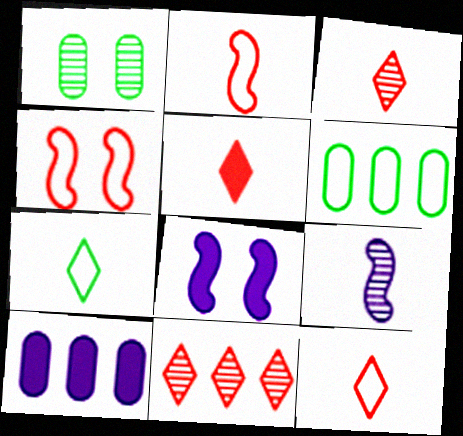[[1, 9, 11], 
[3, 5, 12], 
[3, 6, 8]]